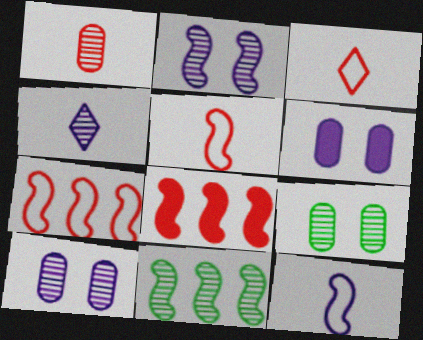[[3, 6, 11]]